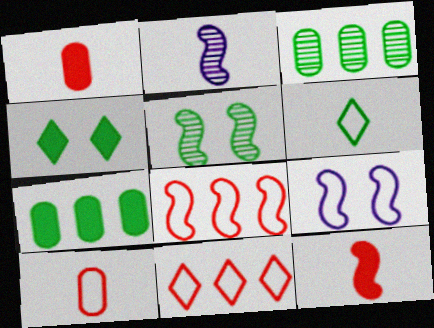[[1, 2, 6], 
[5, 6, 7]]